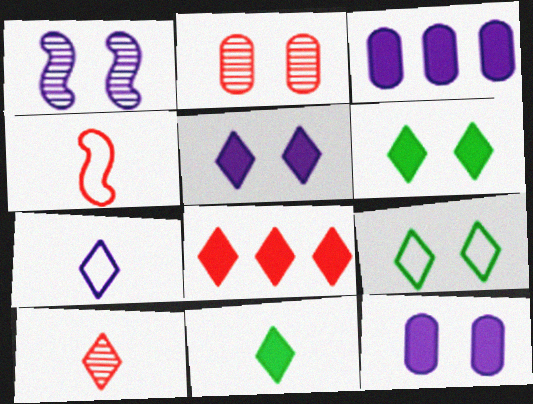[[1, 3, 7], 
[2, 4, 8], 
[5, 8, 11], 
[7, 10, 11]]